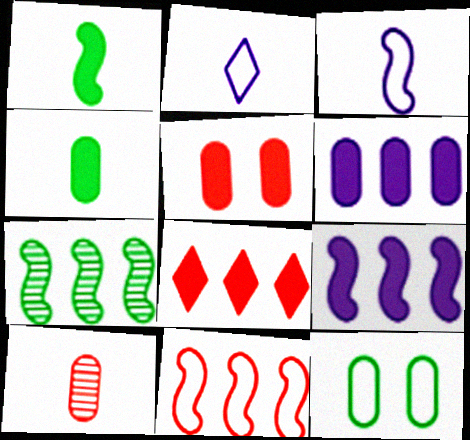[[1, 2, 10], 
[2, 5, 7], 
[2, 11, 12], 
[4, 5, 6], 
[6, 10, 12], 
[7, 9, 11]]